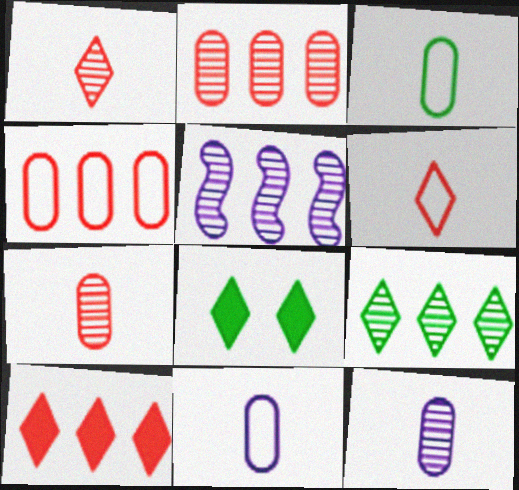[[2, 5, 9]]